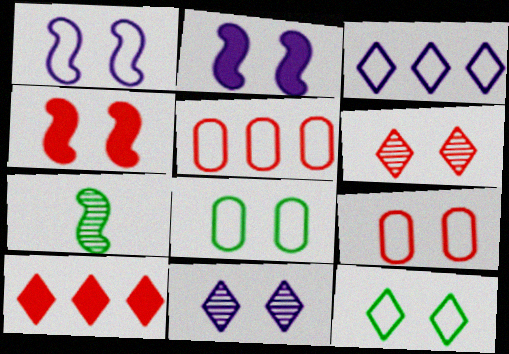[[1, 9, 12], 
[2, 6, 8], 
[4, 6, 9], 
[4, 8, 11]]